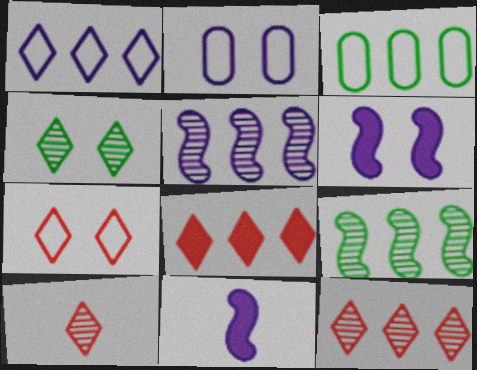[[3, 5, 8], 
[3, 6, 10], 
[7, 8, 10]]